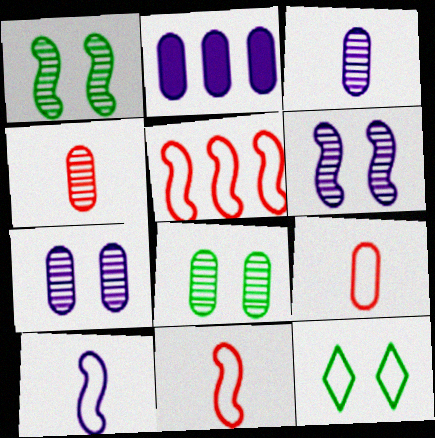[[2, 8, 9]]